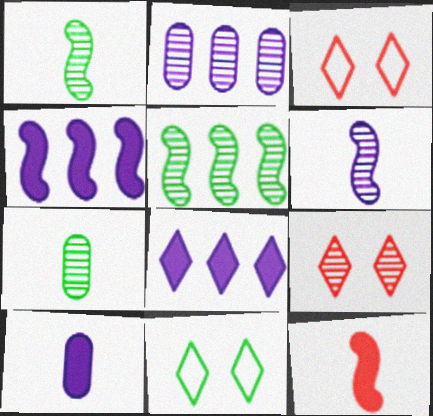[[1, 2, 9], 
[2, 11, 12], 
[3, 4, 7], 
[3, 5, 10]]